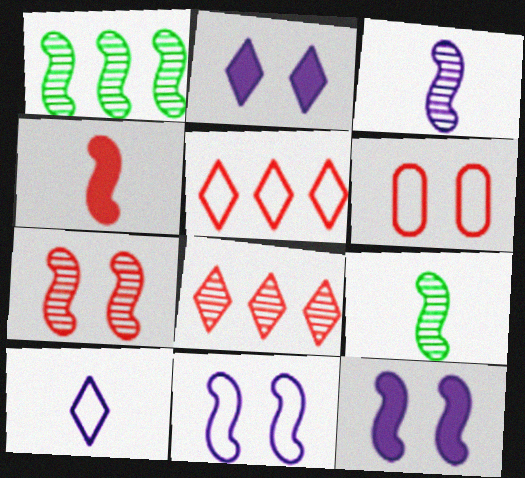[[1, 3, 7], 
[1, 4, 11], 
[4, 6, 8]]